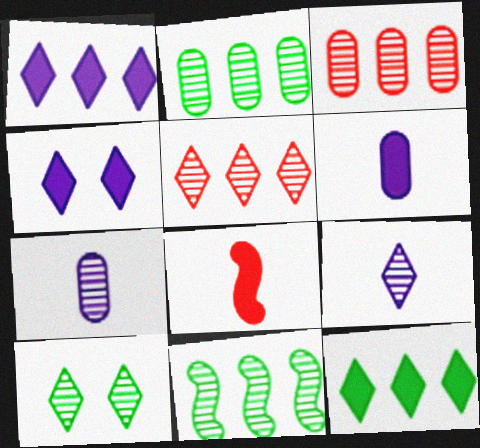[[5, 9, 10]]